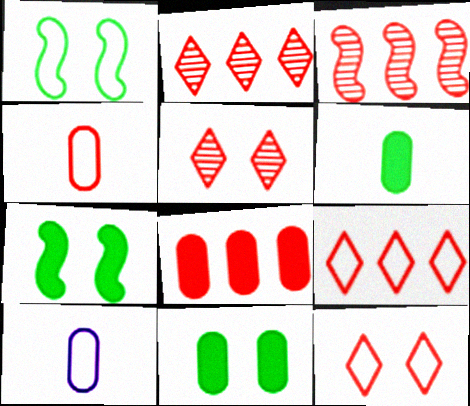[[1, 9, 10], 
[2, 7, 10], 
[3, 8, 9]]